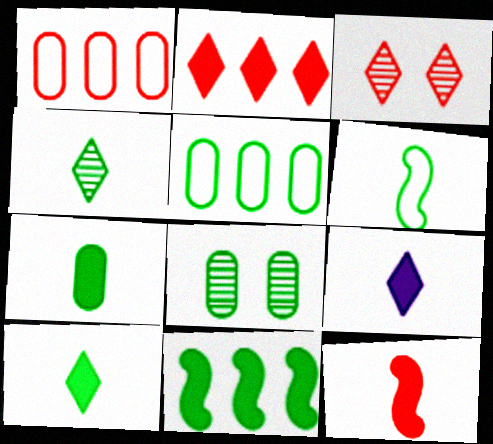[[1, 3, 12], 
[4, 6, 7], 
[5, 7, 8], 
[7, 9, 12]]